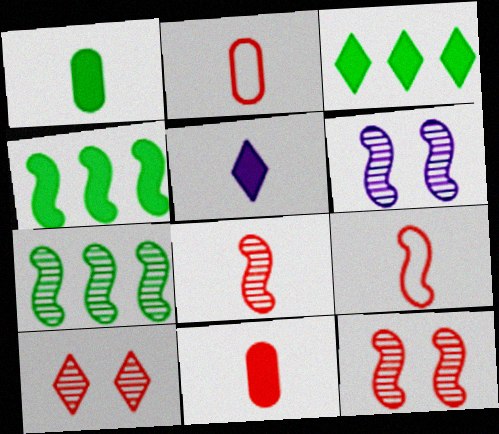[[2, 3, 6], 
[4, 6, 9], 
[6, 7, 8]]